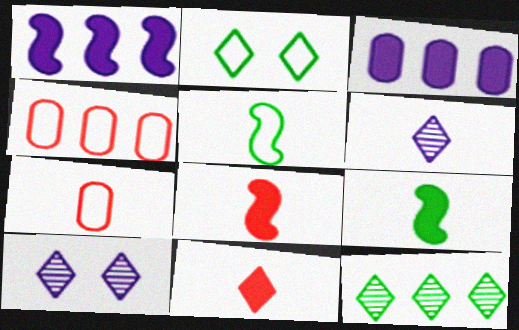[[1, 4, 12], 
[4, 9, 10], 
[6, 7, 9]]